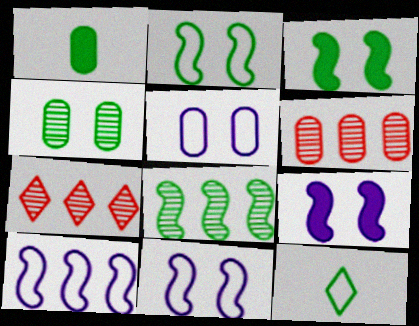[[1, 5, 6], 
[1, 7, 11], 
[6, 9, 12]]